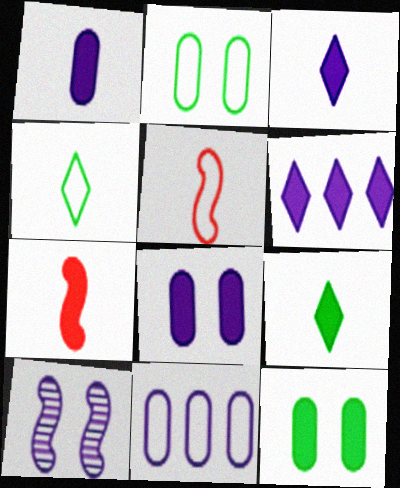[[1, 7, 9], 
[3, 10, 11], 
[6, 7, 12]]